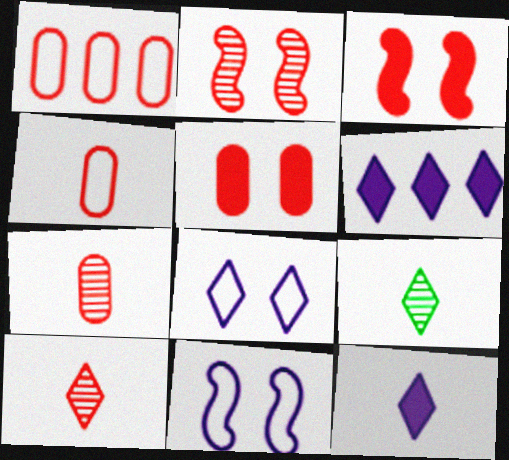[[1, 3, 10], 
[1, 5, 7]]